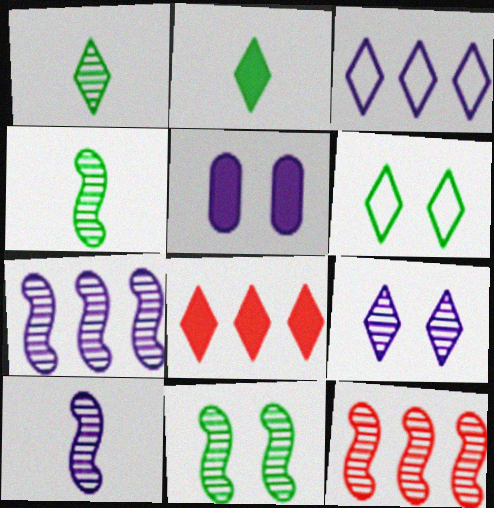[[3, 5, 10], 
[10, 11, 12]]